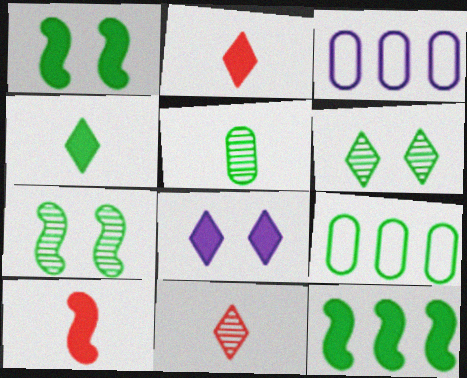[[1, 3, 11], 
[2, 3, 7], 
[3, 6, 10], 
[4, 7, 9]]